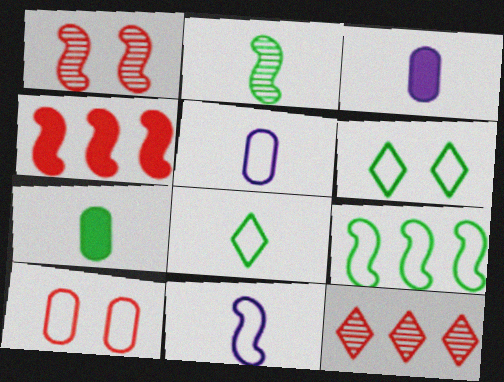[[2, 7, 8]]